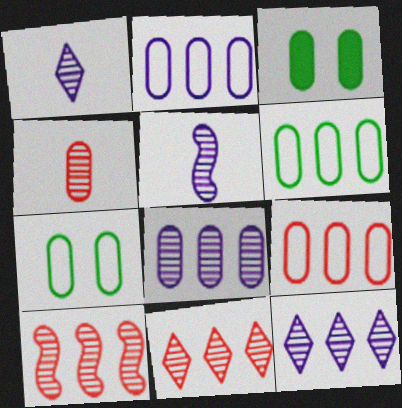[[2, 3, 4], 
[2, 6, 9]]